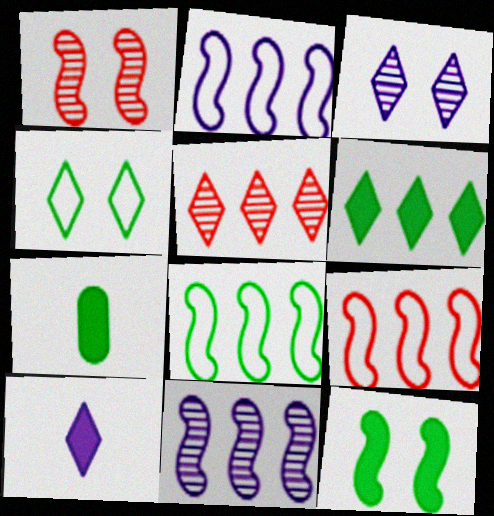[[2, 8, 9], 
[3, 7, 9], 
[4, 5, 10], 
[6, 7, 12]]